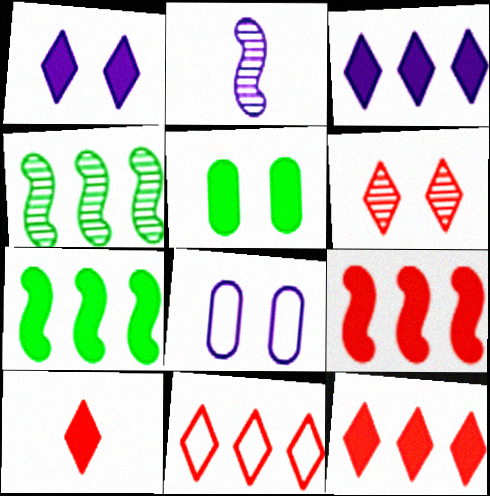[[2, 3, 8], 
[2, 5, 11], 
[4, 8, 10], 
[6, 10, 11]]